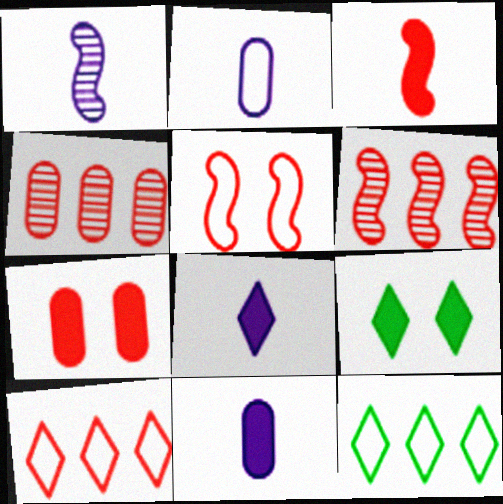[[1, 2, 8], 
[1, 7, 12], 
[2, 5, 12], 
[2, 6, 9], 
[3, 5, 6]]